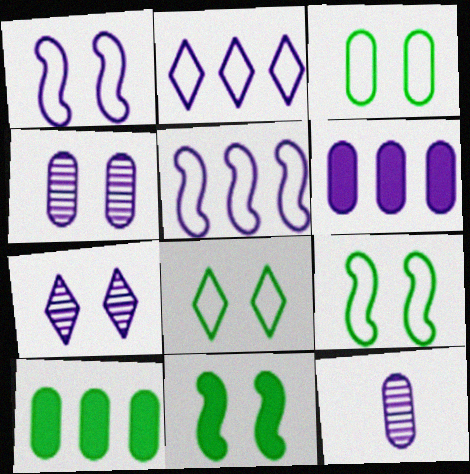[[3, 8, 9]]